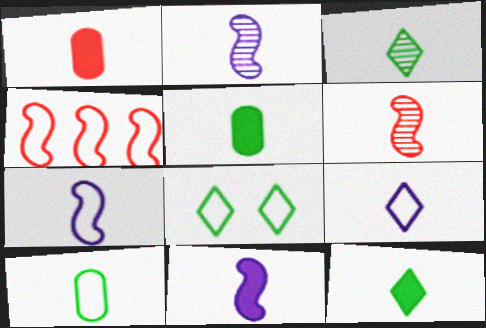[[1, 3, 7], 
[1, 11, 12], 
[2, 7, 11], 
[5, 6, 9]]